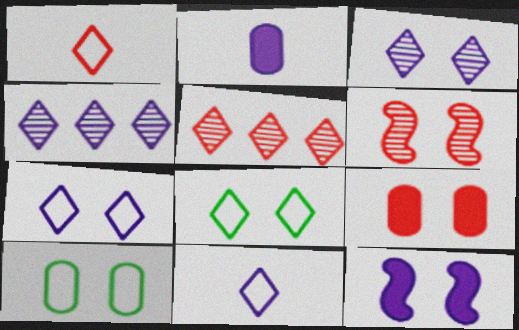[]